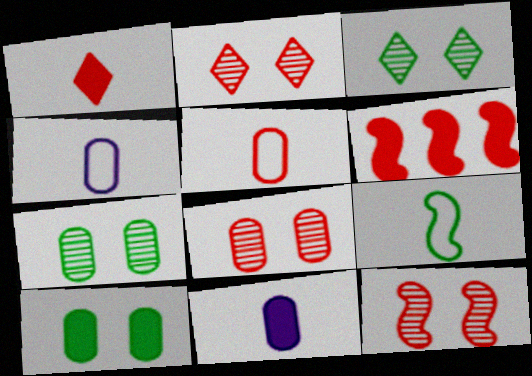[[2, 5, 6], 
[2, 8, 12], 
[3, 4, 6]]